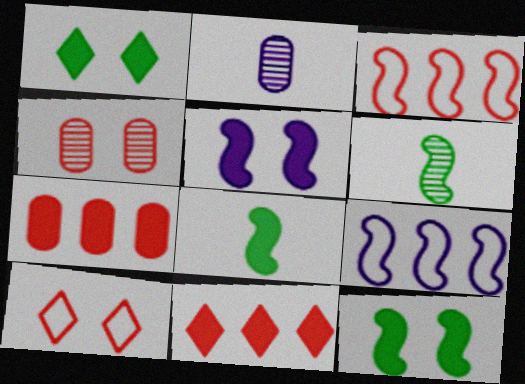[[1, 2, 3], 
[3, 5, 6]]